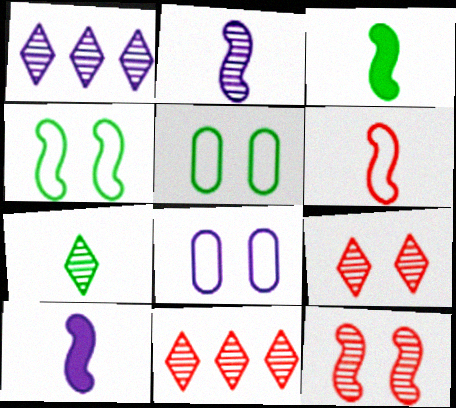[[1, 7, 9], 
[1, 8, 10], 
[2, 3, 6], 
[3, 8, 11], 
[5, 10, 11]]